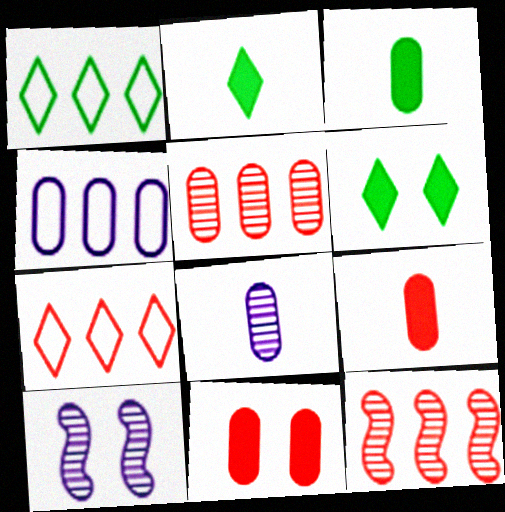[[1, 9, 10], 
[3, 7, 10]]